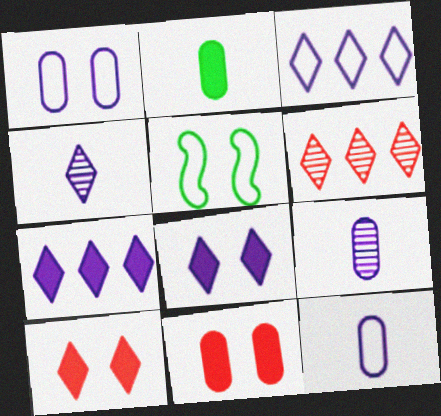[[3, 4, 8]]